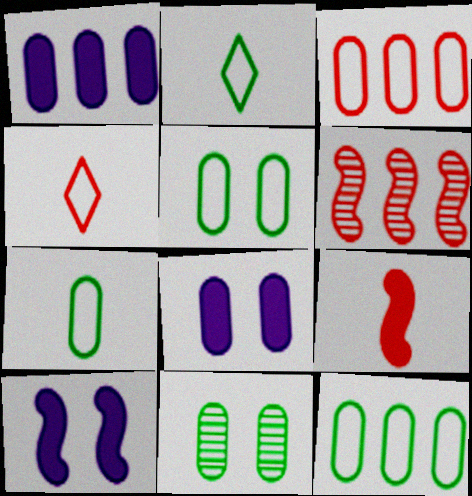[[2, 6, 8], 
[5, 7, 12]]